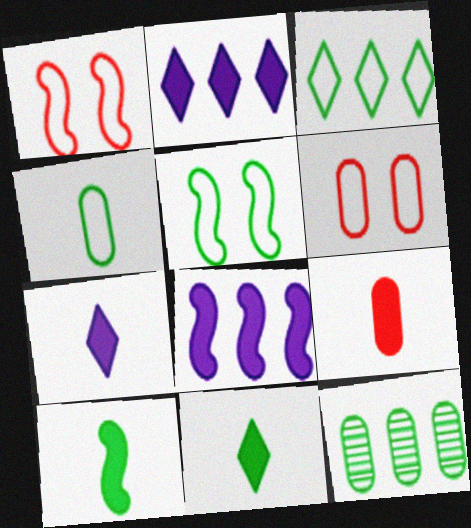[[1, 7, 12], 
[3, 4, 5], 
[5, 11, 12], 
[7, 9, 10]]